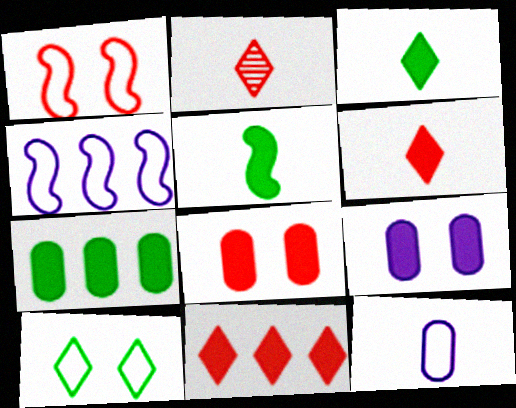[[2, 5, 12], 
[5, 9, 11]]